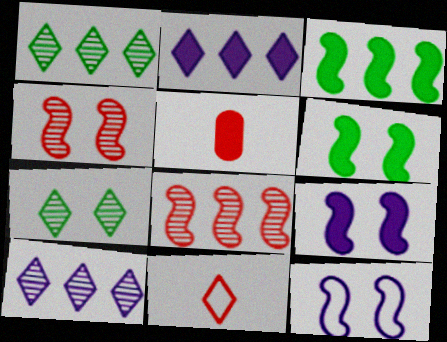[[1, 5, 12], 
[2, 5, 6], 
[2, 7, 11], 
[4, 6, 12]]